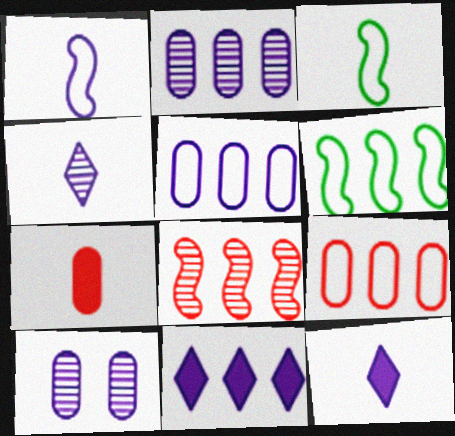[[1, 10, 11], 
[3, 4, 7]]